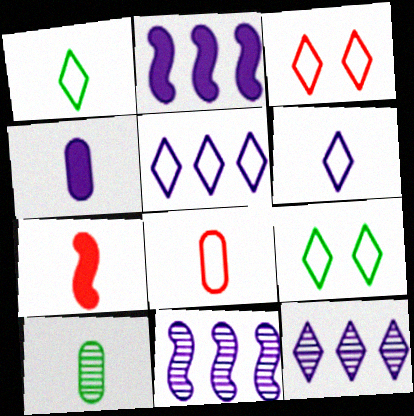[[1, 3, 5], 
[2, 3, 10], 
[4, 8, 10], 
[6, 7, 10]]